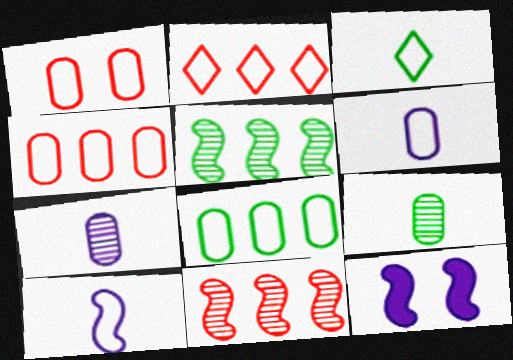[[1, 6, 8], 
[2, 9, 12]]